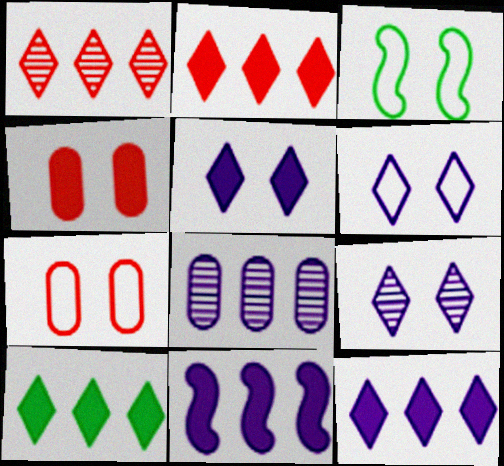[[2, 10, 12], 
[3, 4, 9], 
[3, 6, 7], 
[5, 6, 9]]